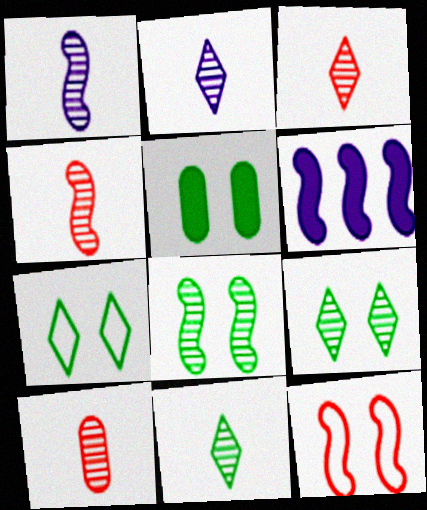[[1, 10, 11], 
[2, 3, 11], 
[3, 4, 10], 
[5, 7, 8], 
[6, 7, 10]]